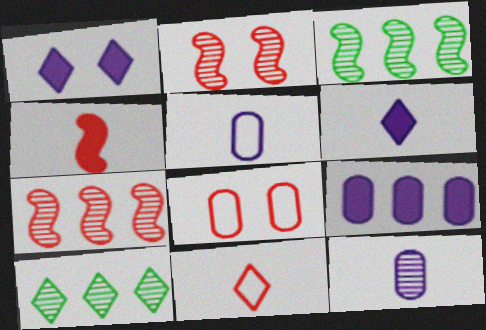[[1, 10, 11], 
[2, 10, 12], 
[3, 6, 8]]